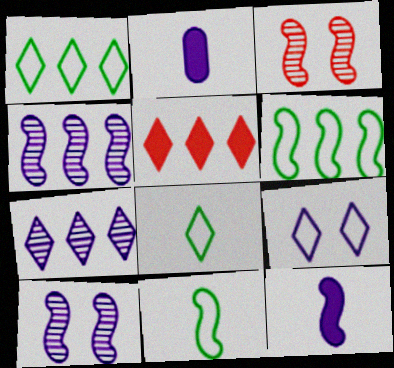[[1, 2, 3], 
[1, 5, 7], 
[2, 4, 9], 
[3, 6, 12]]